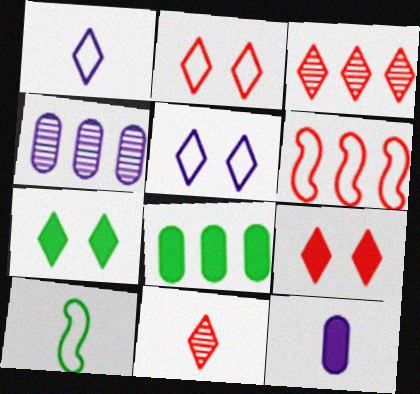[[1, 3, 7], 
[4, 9, 10], 
[10, 11, 12]]